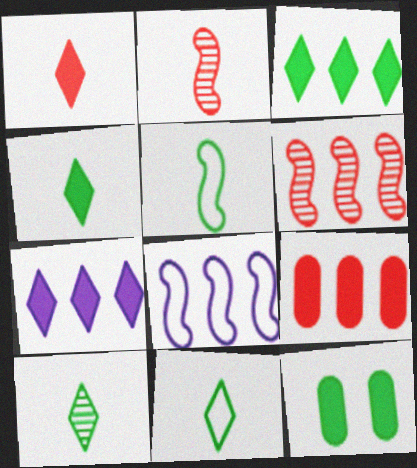[[4, 10, 11]]